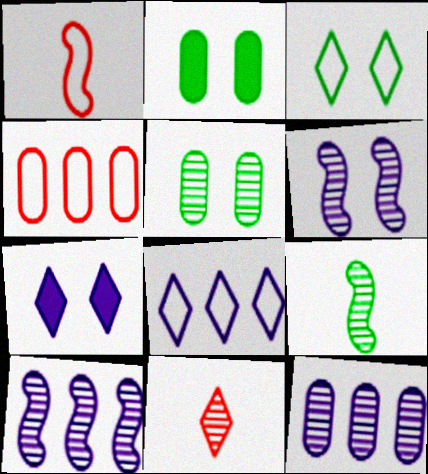[[4, 7, 9], 
[5, 10, 11]]